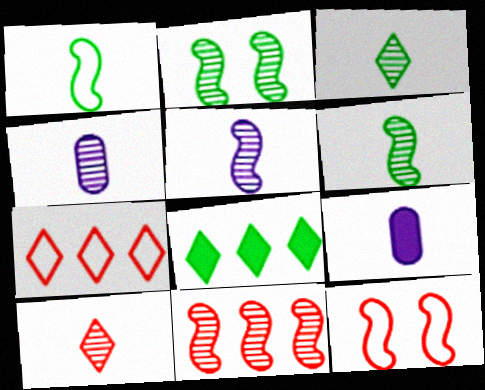[[1, 9, 10], 
[2, 5, 11], 
[2, 7, 9], 
[4, 6, 10], 
[4, 8, 12]]